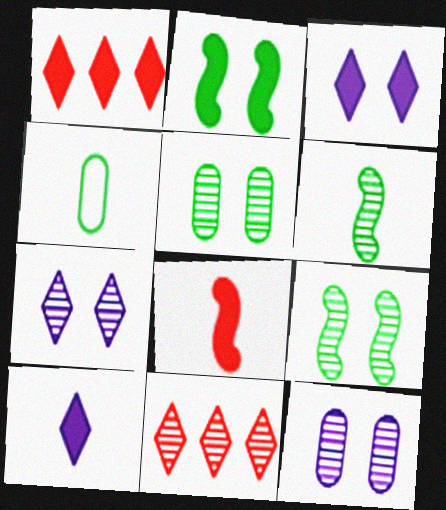[[6, 11, 12]]